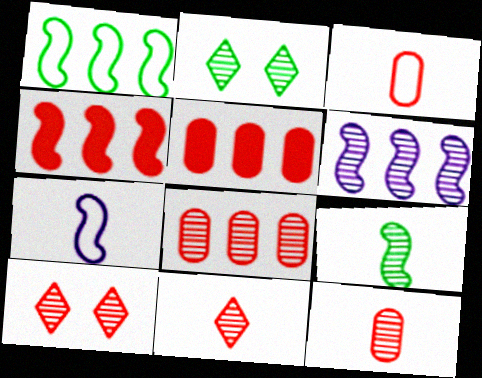[[1, 4, 6], 
[2, 5, 7], 
[2, 6, 12], 
[3, 4, 10]]